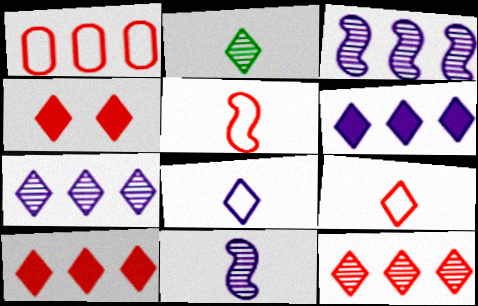[[4, 9, 12]]